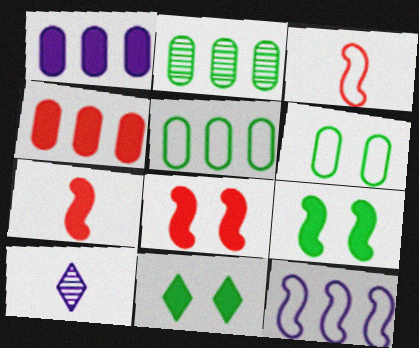[[1, 7, 11], 
[5, 8, 10]]